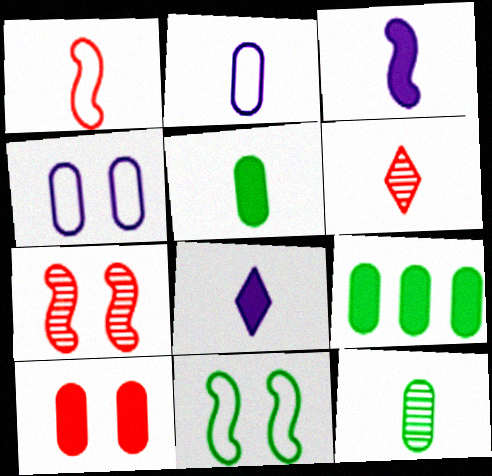[[1, 8, 12]]